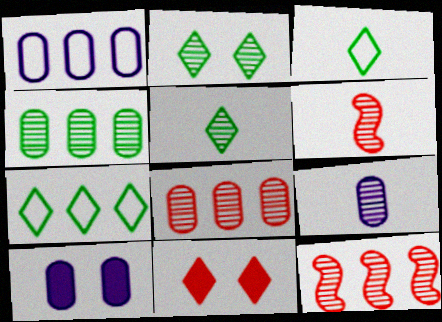[[1, 9, 10], 
[2, 9, 12], 
[3, 10, 12], 
[5, 6, 9], 
[6, 7, 10]]